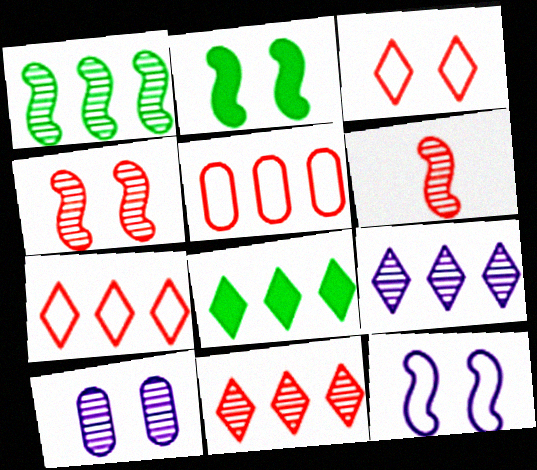[[2, 3, 10], 
[2, 4, 12], 
[7, 8, 9]]